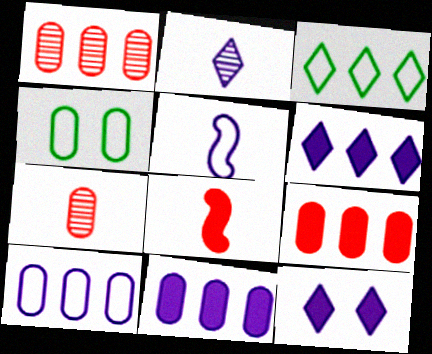[[4, 7, 11]]